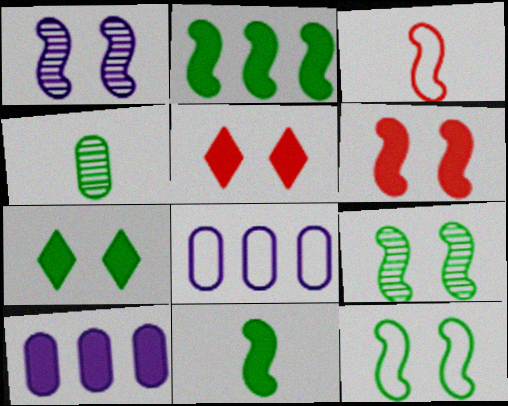[[1, 2, 3], 
[1, 6, 12], 
[5, 10, 11]]